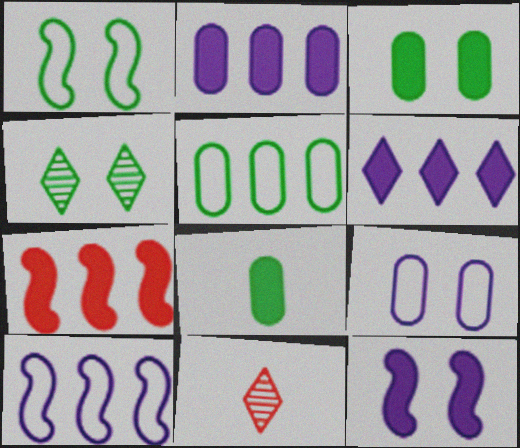[[1, 2, 11], 
[1, 3, 4], 
[3, 10, 11], 
[5, 11, 12]]